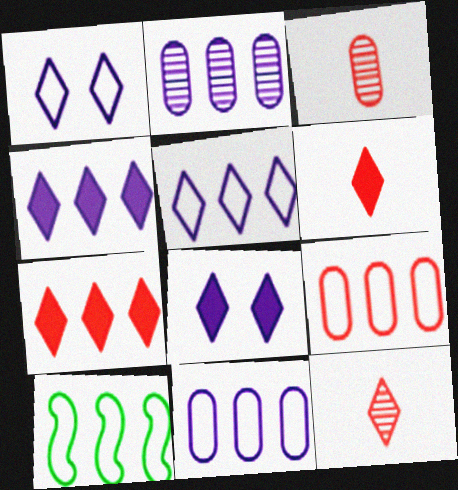[[2, 7, 10], 
[3, 8, 10], 
[5, 9, 10]]